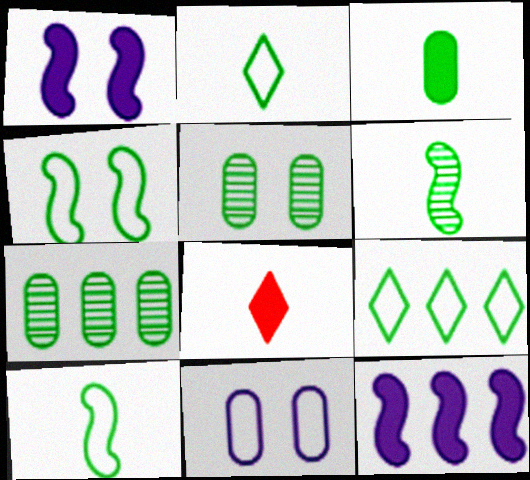[[2, 3, 6]]